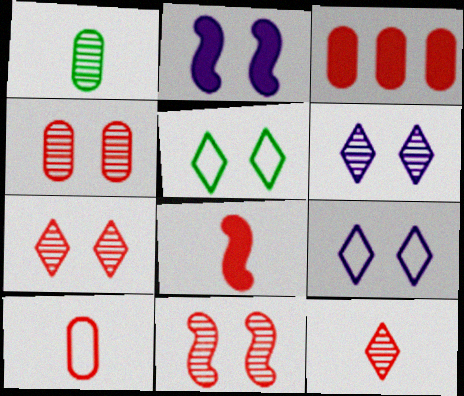[[2, 4, 5], 
[3, 4, 10], 
[4, 7, 11], 
[8, 10, 12]]